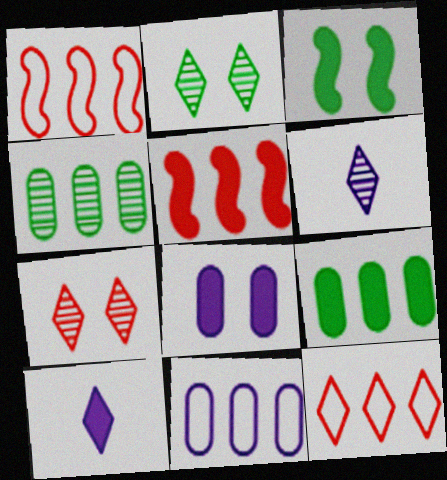[[2, 10, 12]]